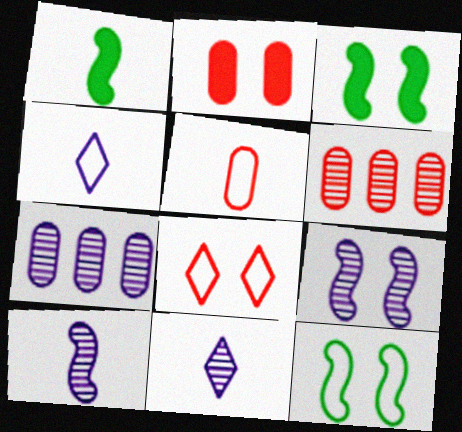[[1, 5, 11], 
[1, 7, 8], 
[2, 5, 6], 
[3, 4, 6], 
[7, 9, 11]]